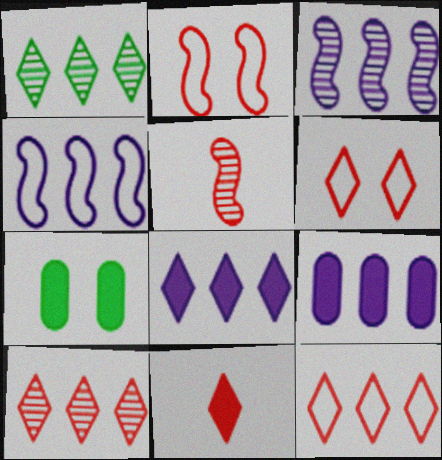[[1, 8, 12], 
[6, 10, 11]]